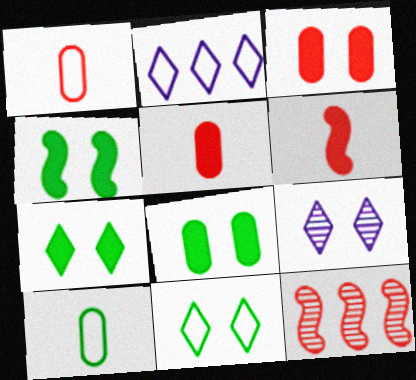[[4, 7, 8]]